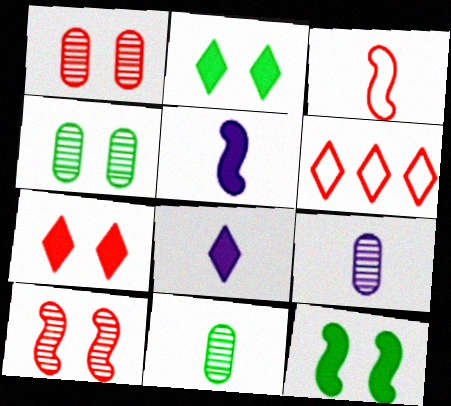[[3, 8, 11], 
[4, 5, 6], 
[6, 9, 12]]